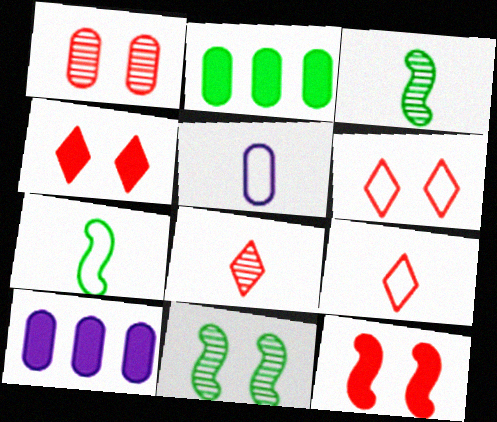[[1, 2, 5], 
[1, 6, 12], 
[3, 6, 10], 
[5, 7, 9], 
[9, 10, 11]]